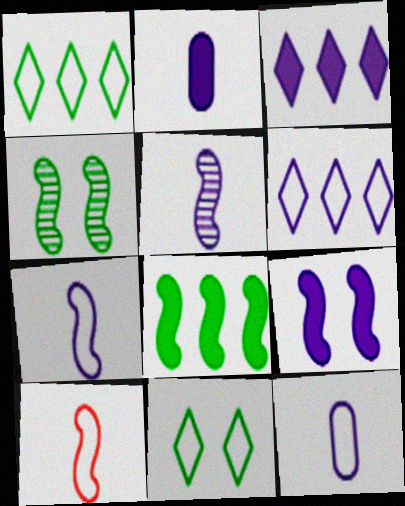[[2, 3, 9]]